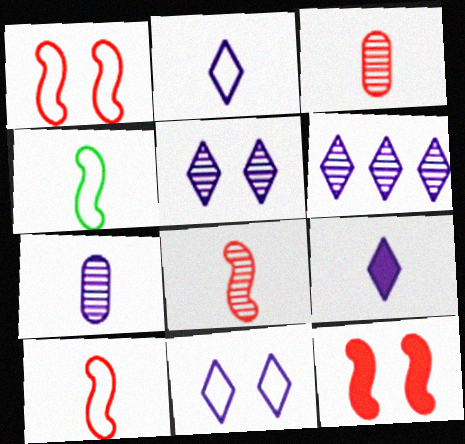[[3, 4, 9], 
[6, 9, 11]]